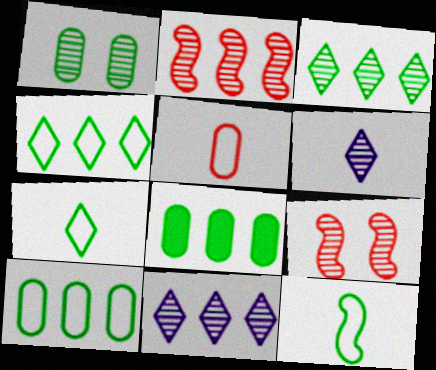[[1, 2, 6]]